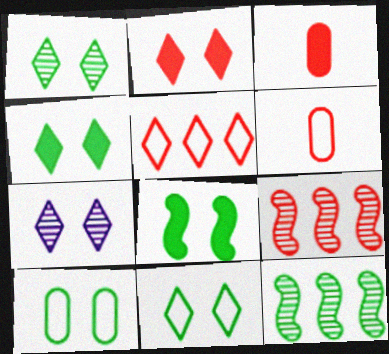[[1, 4, 11], 
[1, 8, 10], 
[2, 6, 9], 
[2, 7, 11]]